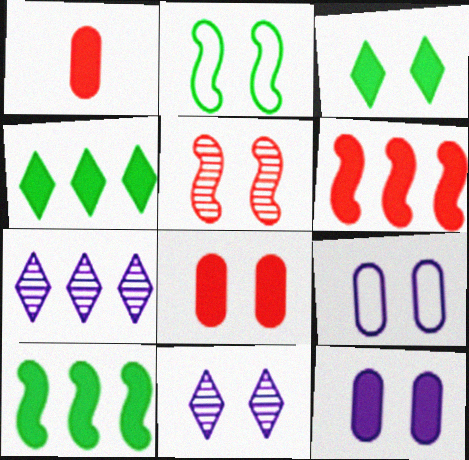[[1, 2, 7], 
[2, 8, 11], 
[3, 5, 9]]